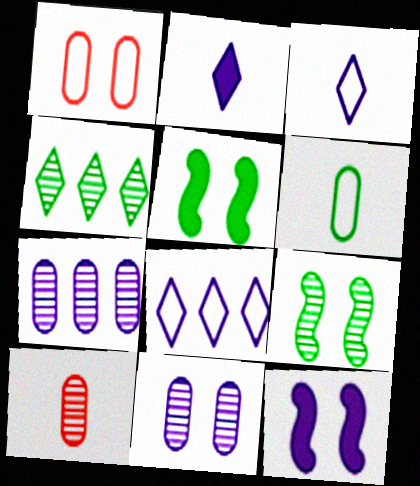[[3, 7, 12], 
[4, 5, 6], 
[5, 8, 10]]